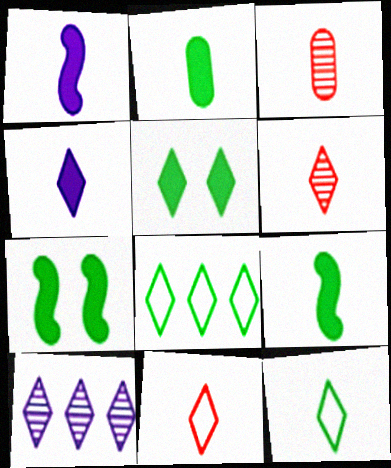[[1, 3, 12], 
[4, 6, 12], 
[5, 10, 11]]